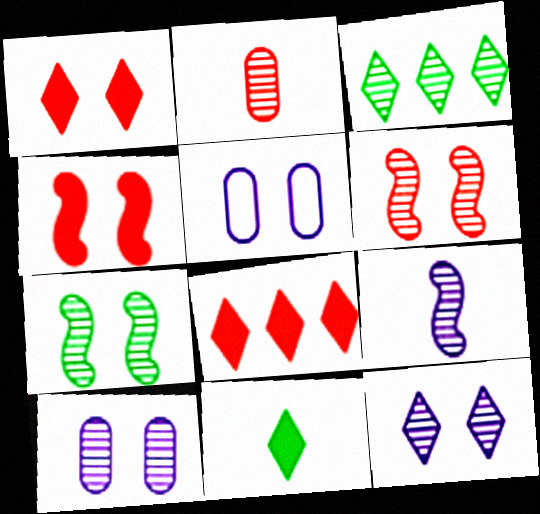[[1, 5, 7]]